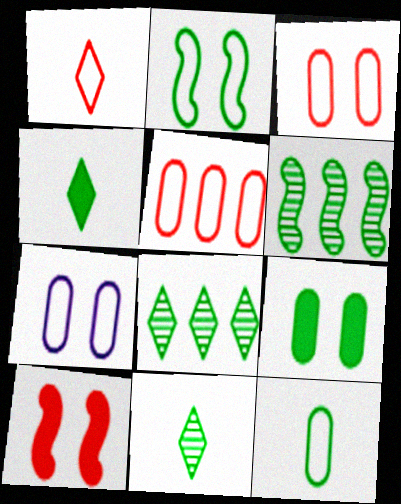[[5, 7, 12]]